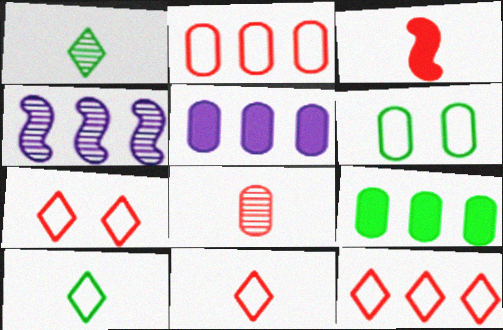[[3, 8, 11], 
[4, 9, 12], 
[5, 6, 8], 
[7, 11, 12]]